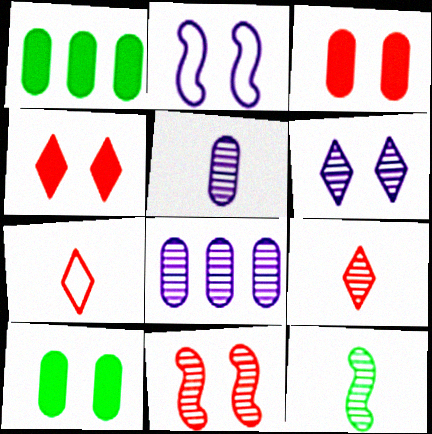[[1, 2, 9], 
[5, 9, 12]]